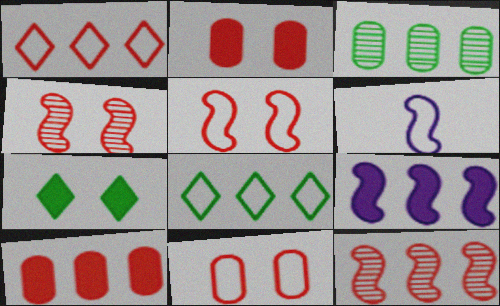[[1, 3, 9], 
[1, 10, 12], 
[6, 8, 11]]